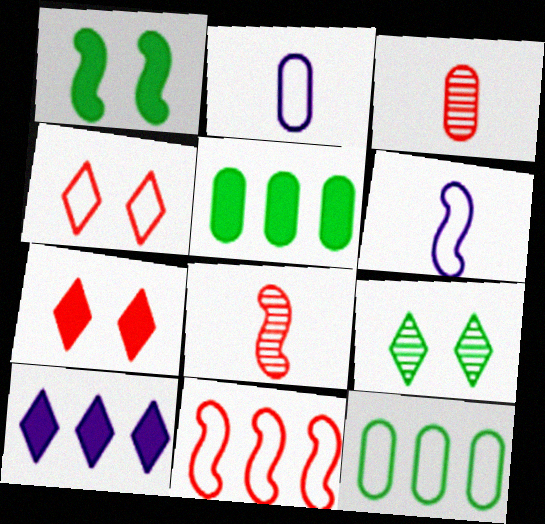[[3, 7, 11], 
[4, 6, 12]]